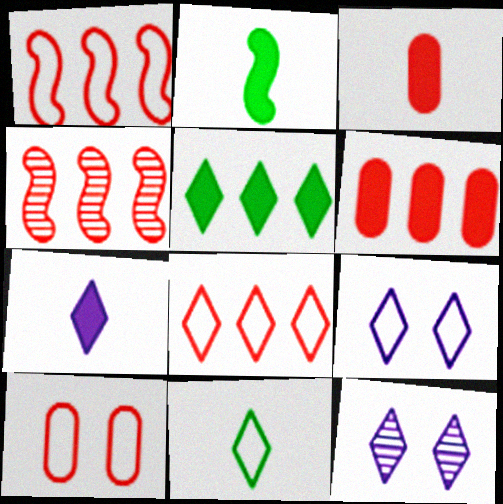[[2, 3, 7], 
[4, 6, 8], 
[8, 9, 11]]